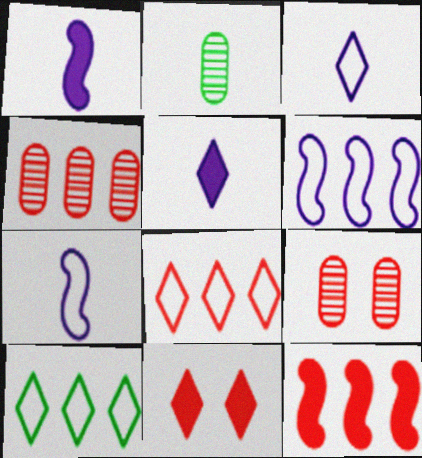[[1, 9, 10], 
[2, 6, 11], 
[4, 8, 12]]